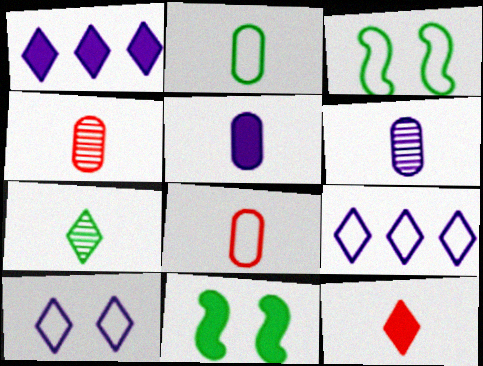[[1, 3, 4], 
[2, 4, 5], 
[3, 8, 9], 
[4, 9, 11]]